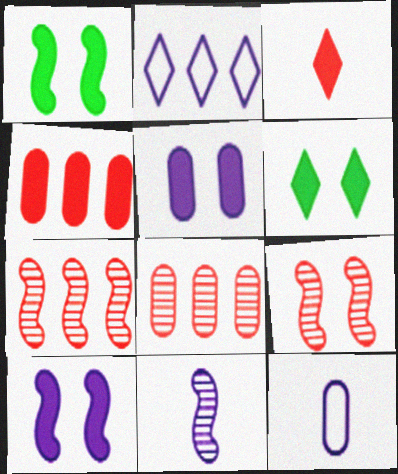[[2, 5, 11], 
[6, 7, 12]]